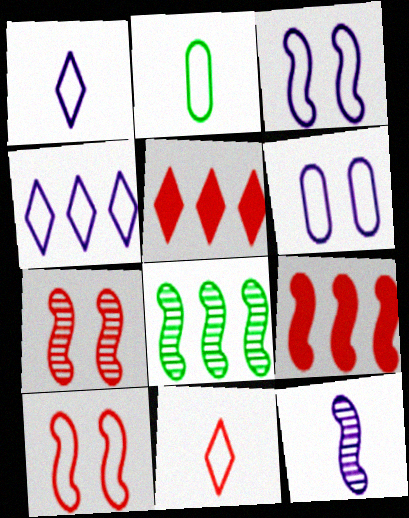[[2, 4, 10], 
[7, 8, 12]]